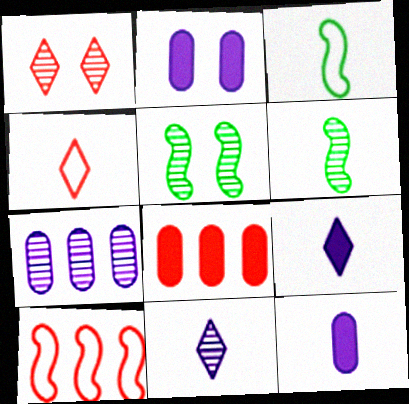[[1, 6, 7], 
[4, 6, 12]]